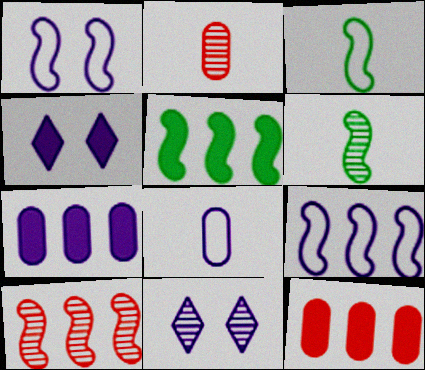[[3, 11, 12], 
[5, 9, 10]]